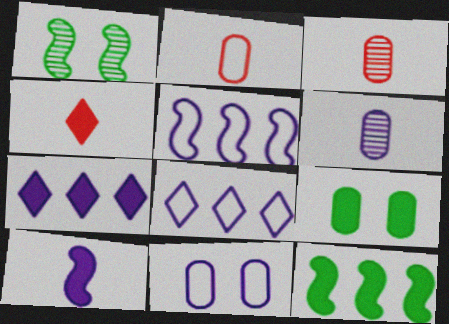[[1, 2, 7]]